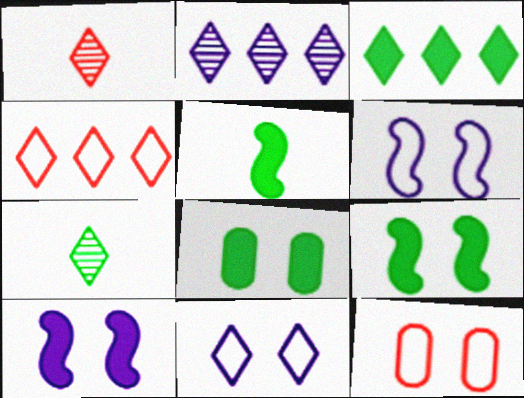[[1, 3, 11], 
[2, 3, 4], 
[2, 5, 12], 
[3, 5, 8]]